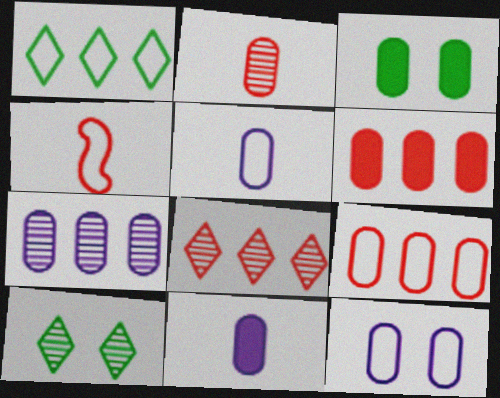[[1, 4, 12], 
[3, 6, 11], 
[7, 11, 12]]